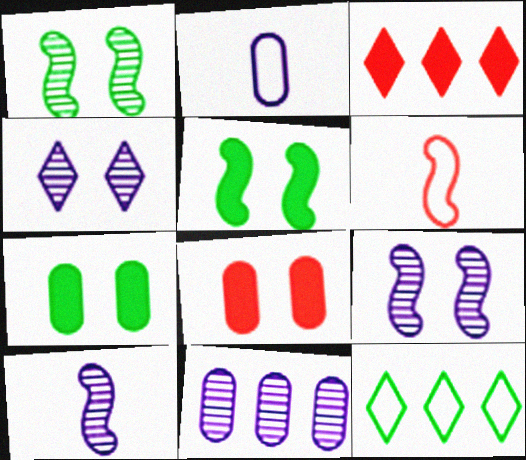[[1, 2, 3], 
[4, 10, 11], 
[8, 10, 12]]